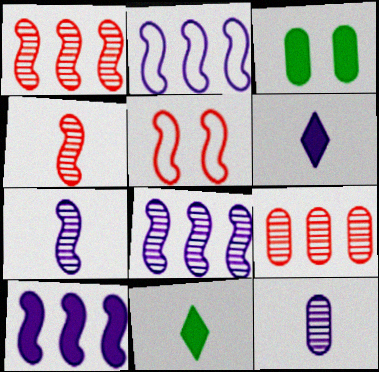[[2, 8, 10]]